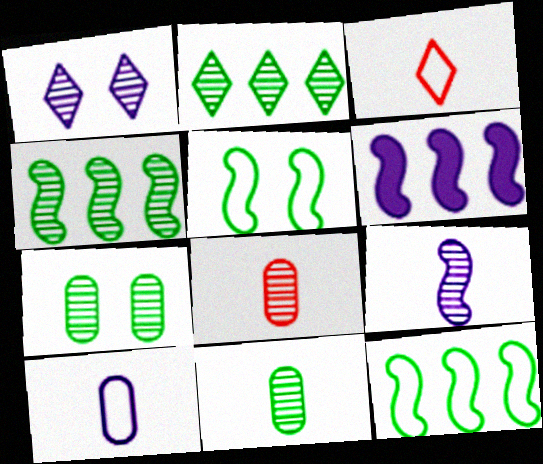[[1, 4, 8], 
[1, 6, 10], 
[3, 6, 7]]